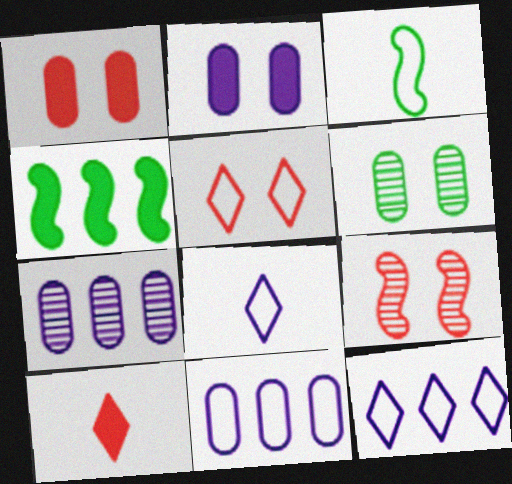[[1, 5, 9], 
[2, 4, 10], 
[3, 5, 11]]